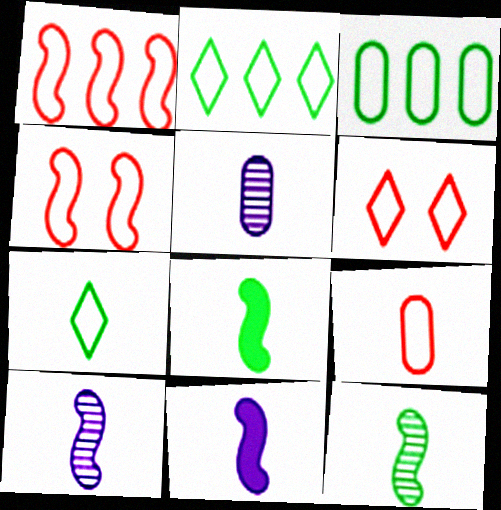[[1, 6, 9]]